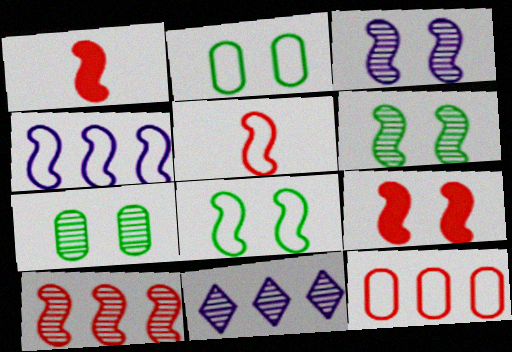[[1, 2, 11], 
[1, 4, 6], 
[3, 8, 9], 
[4, 5, 8], 
[5, 9, 10]]